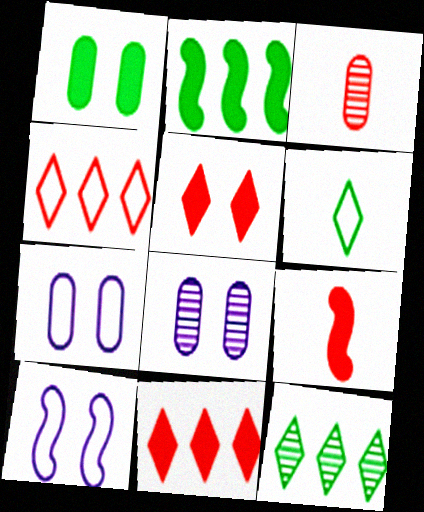[[7, 9, 12]]